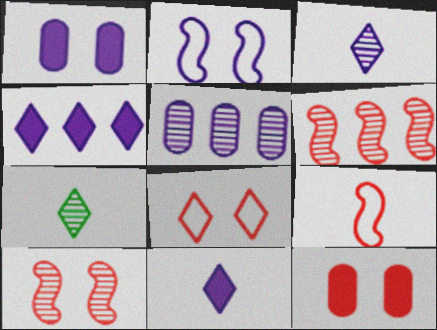[[2, 5, 11], 
[4, 7, 8], 
[5, 7, 10], 
[8, 10, 12]]